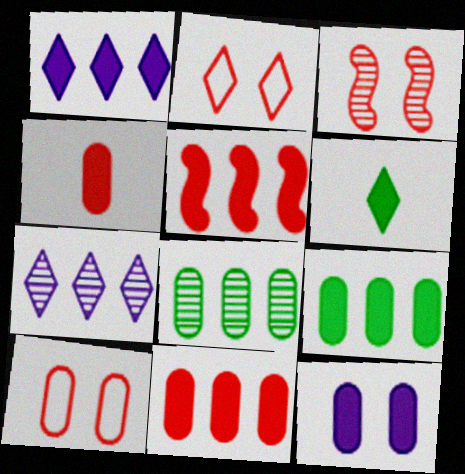[[1, 5, 9], 
[2, 6, 7], 
[4, 9, 12], 
[5, 6, 12]]